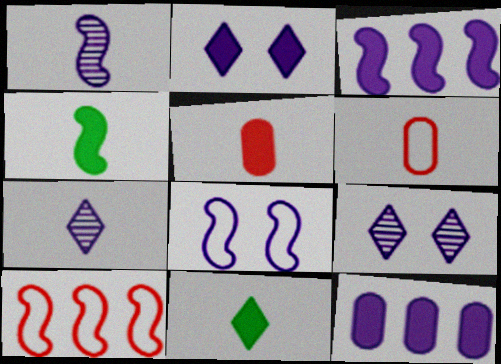[[1, 3, 8], 
[1, 6, 11], 
[4, 6, 7], 
[7, 8, 12]]